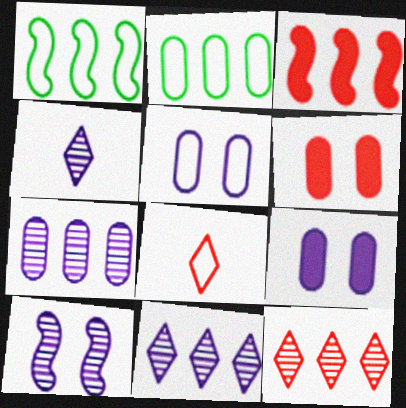[[1, 4, 6], 
[1, 5, 8], 
[2, 3, 11], 
[4, 7, 10]]